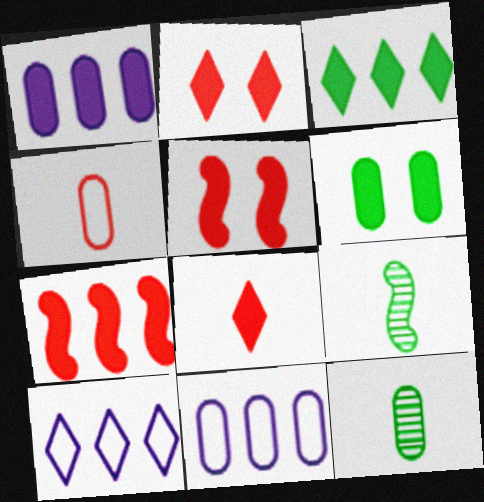[[1, 3, 7], 
[2, 9, 11], 
[5, 10, 12]]